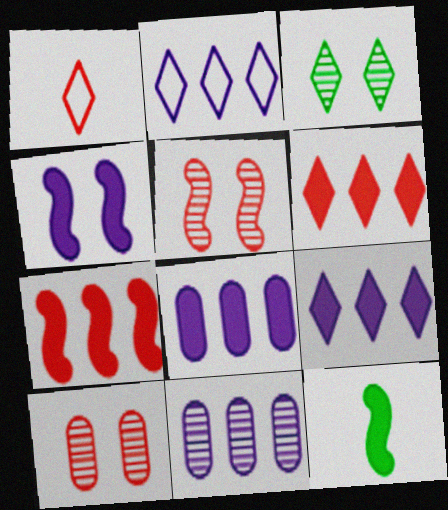[[1, 3, 9], 
[1, 7, 10], 
[2, 10, 12], 
[4, 7, 12]]